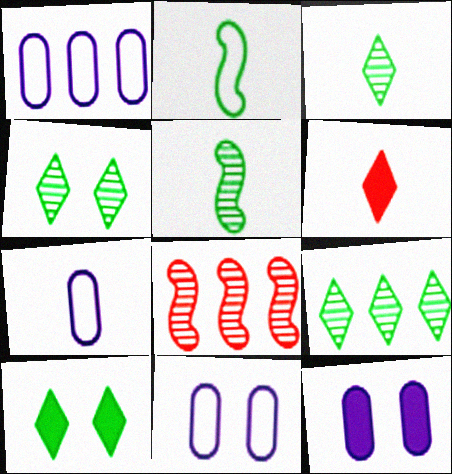[[1, 7, 11], 
[3, 4, 9], 
[5, 6, 7], 
[7, 8, 10]]